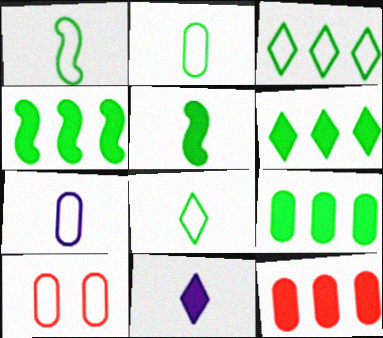[[1, 2, 8], 
[4, 6, 9]]